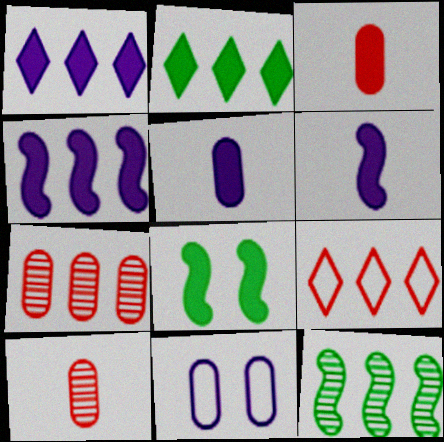[[1, 3, 8]]